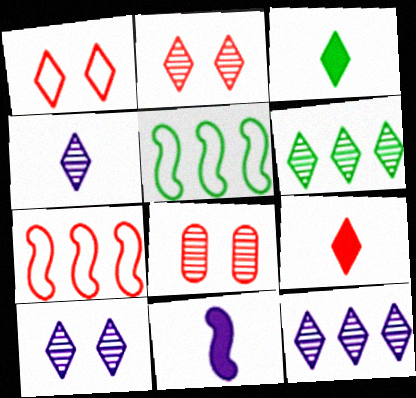[[1, 3, 12], 
[2, 4, 6], 
[4, 10, 12], 
[7, 8, 9]]